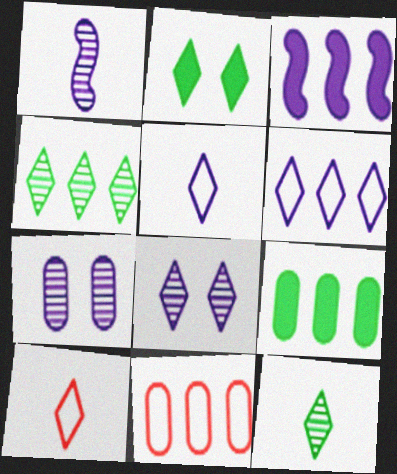[[1, 2, 11], 
[3, 4, 11], 
[3, 5, 7]]